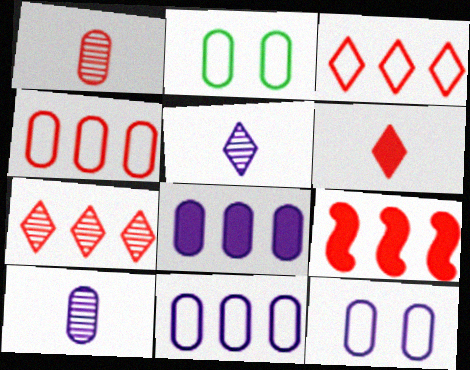[[1, 2, 8], 
[2, 5, 9], 
[4, 7, 9], 
[8, 10, 12]]